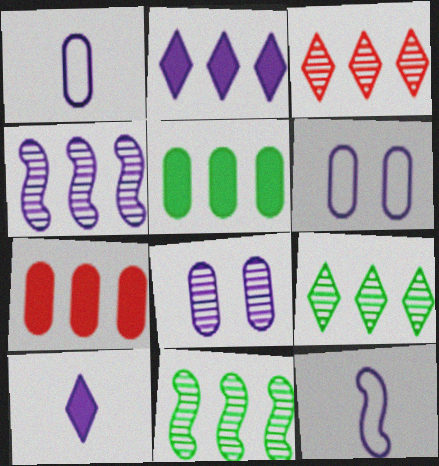[[2, 8, 12], 
[4, 6, 10]]